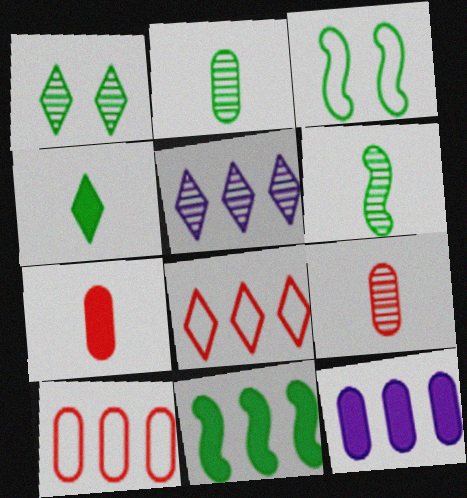[[3, 5, 7], 
[3, 6, 11], 
[5, 10, 11]]